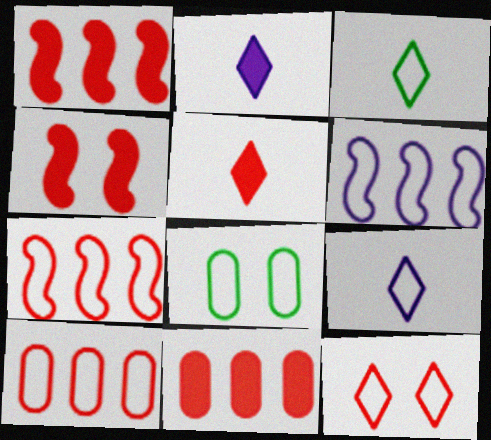[[4, 5, 11], 
[7, 8, 9]]